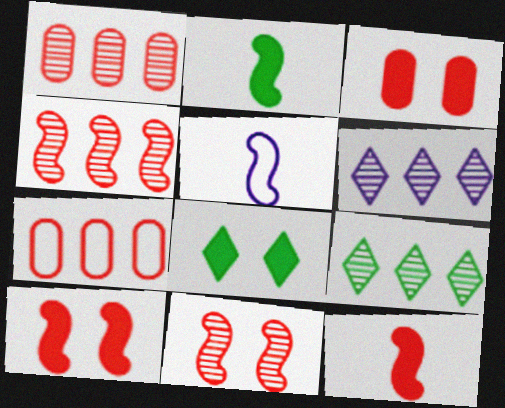[[1, 5, 8], 
[3, 5, 9]]